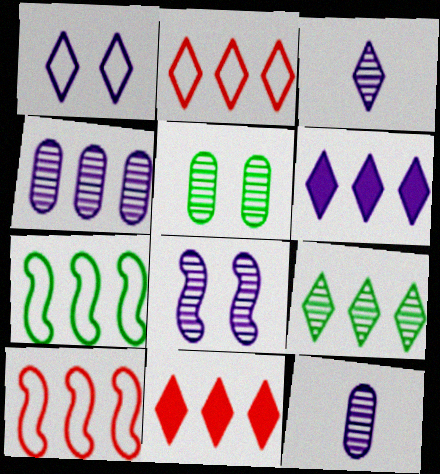[[1, 3, 6], 
[2, 6, 9], 
[3, 4, 8], 
[4, 7, 11]]